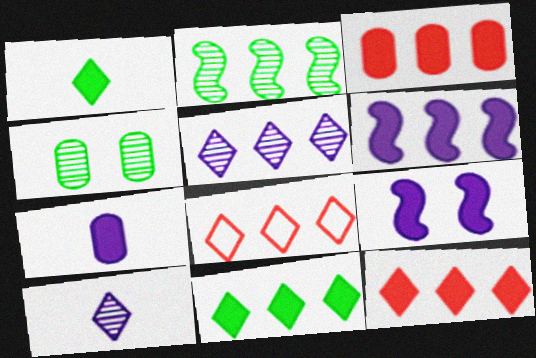[[1, 3, 9], 
[3, 6, 11], 
[5, 8, 11]]